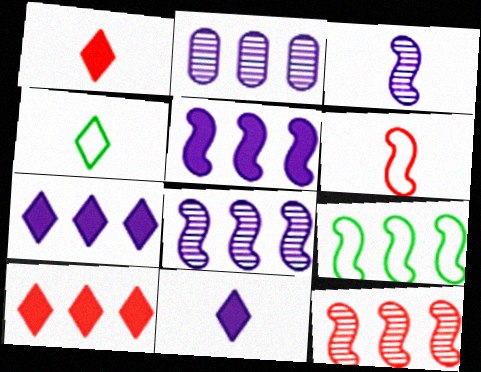[[2, 9, 10], 
[5, 9, 12]]